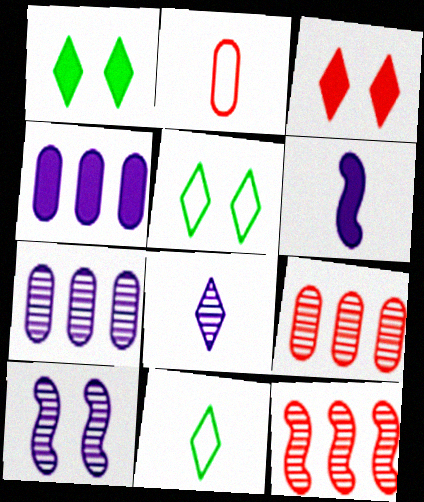[[2, 3, 12], 
[5, 6, 9], 
[7, 8, 10]]